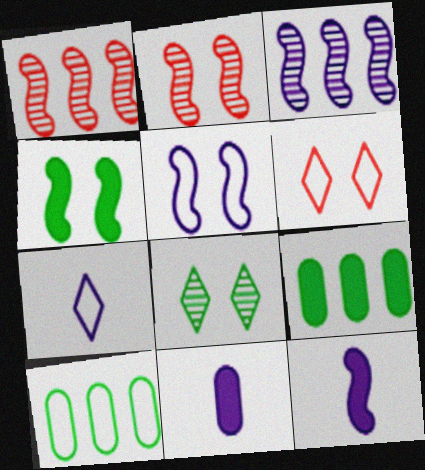[[2, 4, 5], 
[2, 7, 9], 
[3, 5, 12]]